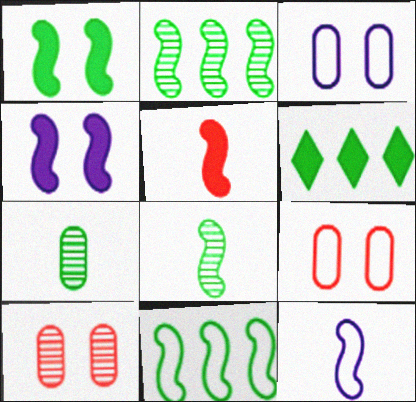[[1, 8, 11], 
[5, 8, 12], 
[6, 10, 12]]